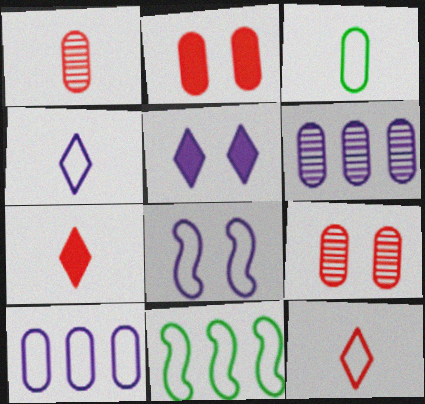[[1, 5, 11], 
[2, 3, 6], 
[4, 8, 10]]